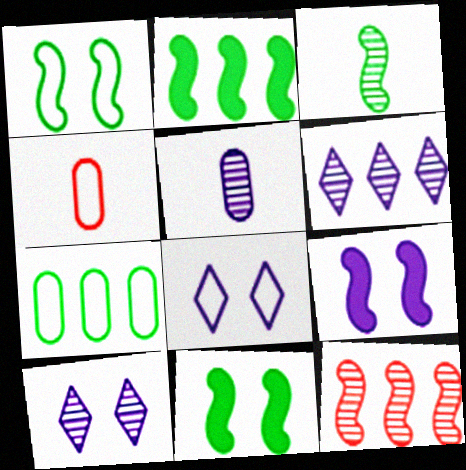[[1, 2, 3], 
[2, 4, 10], 
[4, 6, 11]]